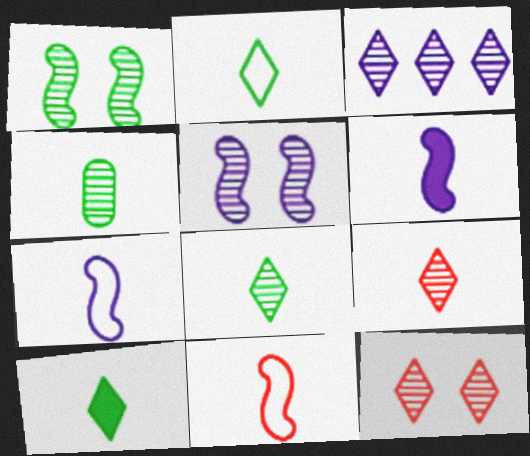[[2, 8, 10], 
[3, 8, 12]]